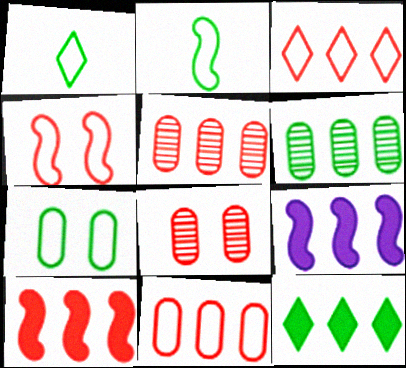[[1, 8, 9], 
[3, 5, 10], 
[3, 6, 9]]